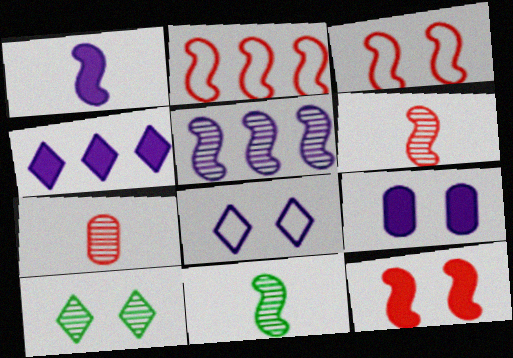[[1, 4, 9], 
[2, 6, 12], 
[3, 9, 10], 
[5, 7, 10]]